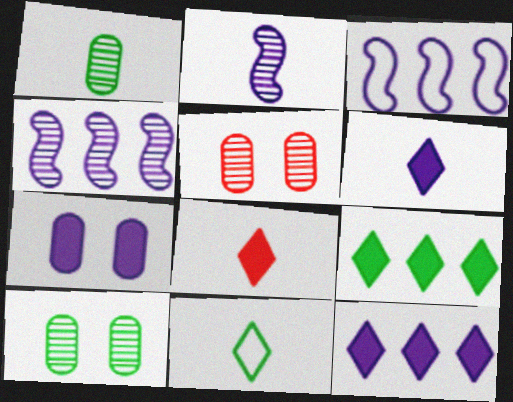[[3, 8, 10]]